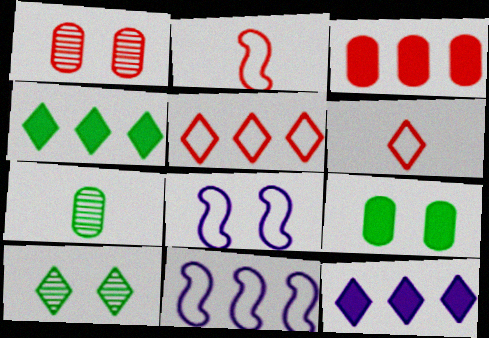[[6, 10, 12]]